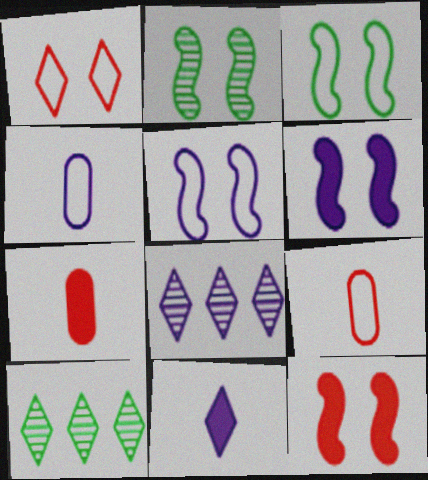[[1, 10, 11], 
[2, 5, 12], 
[3, 7, 8], 
[4, 6, 8], 
[4, 10, 12], 
[5, 7, 10], 
[6, 9, 10]]